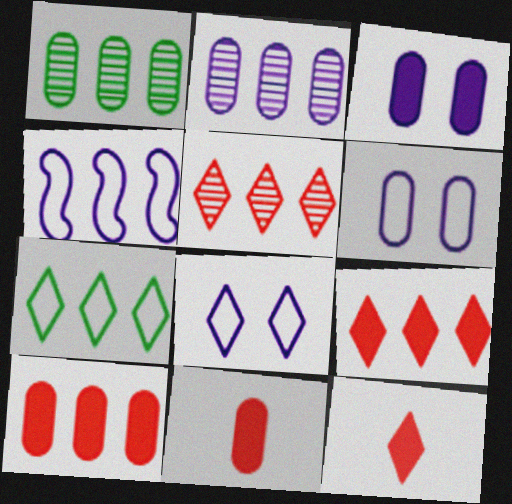[[1, 4, 9], 
[1, 6, 11]]